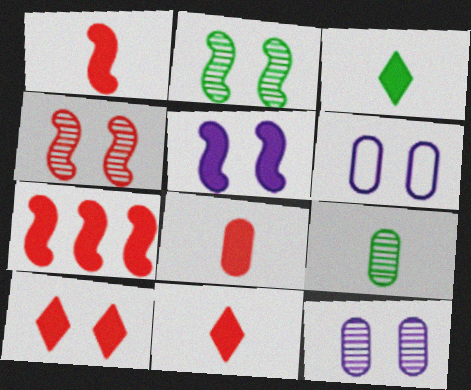[[1, 8, 11], 
[2, 6, 10], 
[7, 8, 10]]